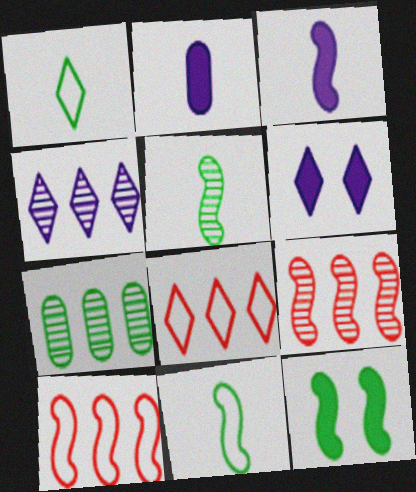[[1, 7, 12], 
[4, 7, 9]]